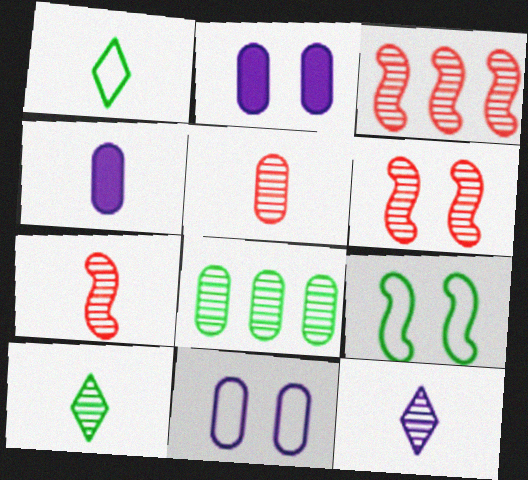[[1, 2, 3], 
[1, 4, 7], 
[3, 6, 7], 
[6, 8, 12]]